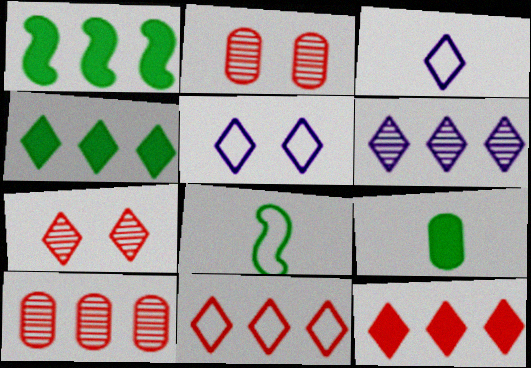[[1, 2, 3], 
[3, 4, 7], 
[4, 6, 11]]